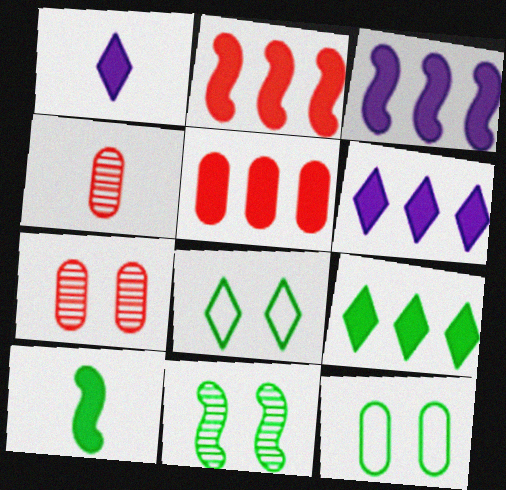[[3, 4, 8], 
[3, 5, 9]]